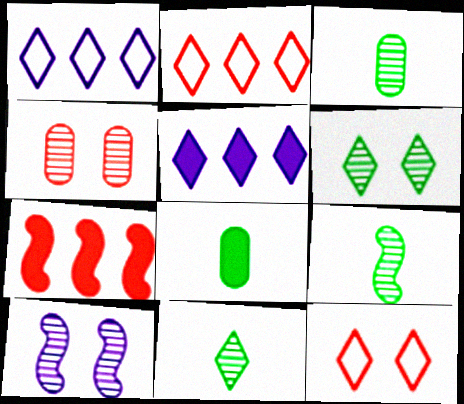[[2, 8, 10], 
[3, 9, 11], 
[4, 6, 10], 
[5, 11, 12]]